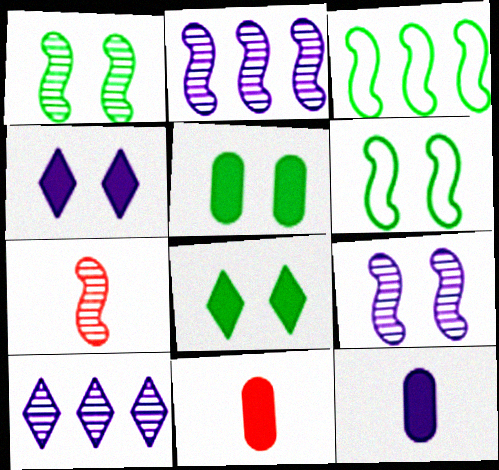[[1, 2, 7], 
[6, 10, 11]]